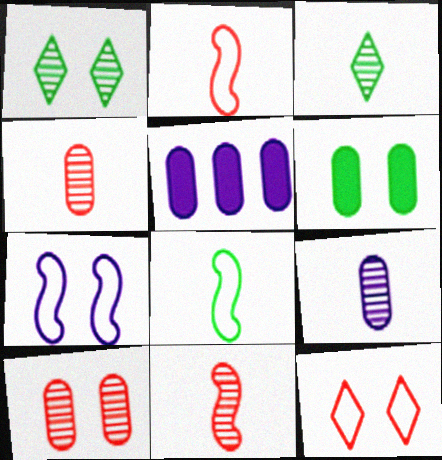[[1, 2, 5], 
[3, 9, 11]]